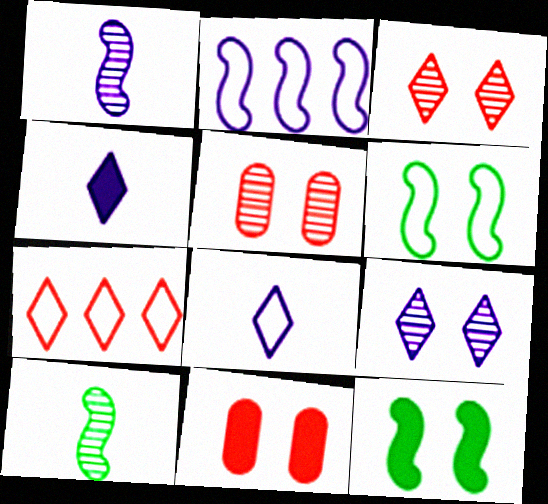[[6, 9, 11]]